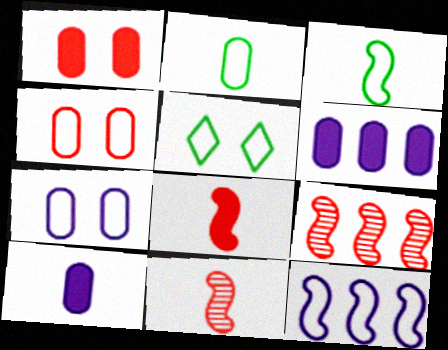[[5, 6, 11], 
[5, 9, 10]]